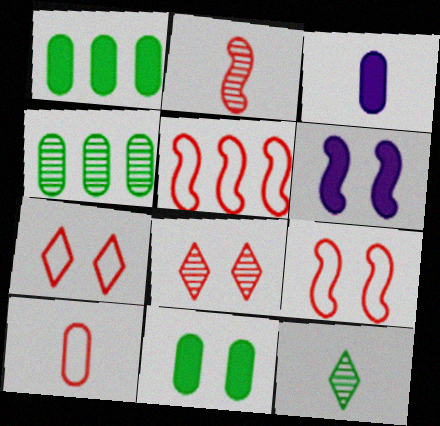[[5, 7, 10]]